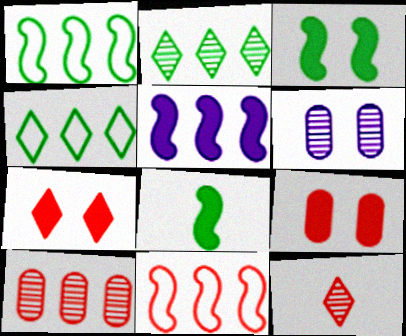[[4, 5, 10], 
[9, 11, 12]]